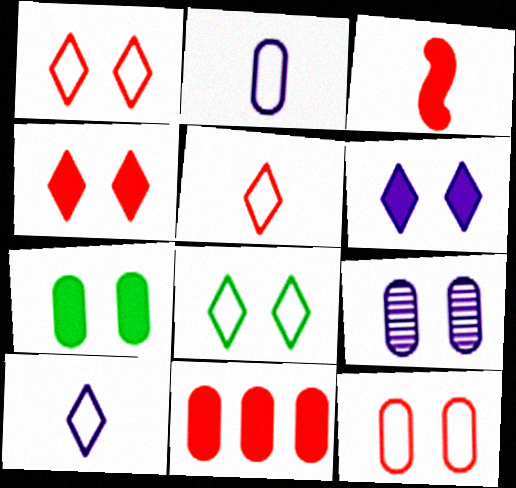[[3, 4, 11], 
[7, 9, 12]]